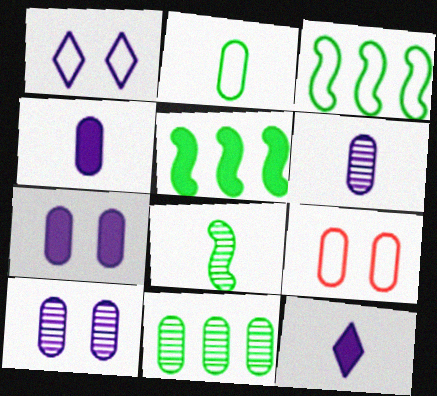[[4, 9, 11]]